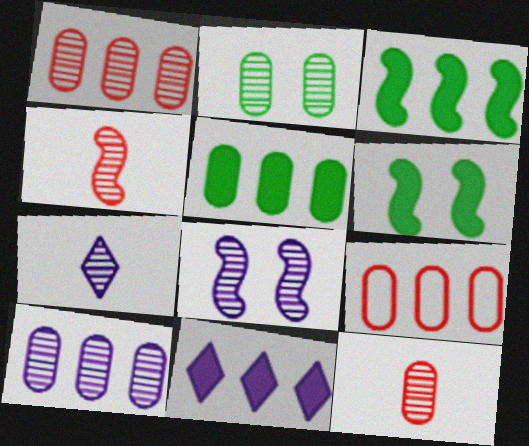[[2, 10, 12], 
[5, 9, 10], 
[6, 7, 9], 
[7, 8, 10]]